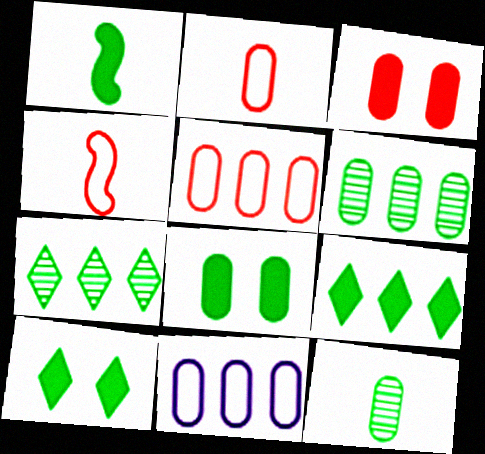[[1, 8, 9], 
[3, 11, 12]]